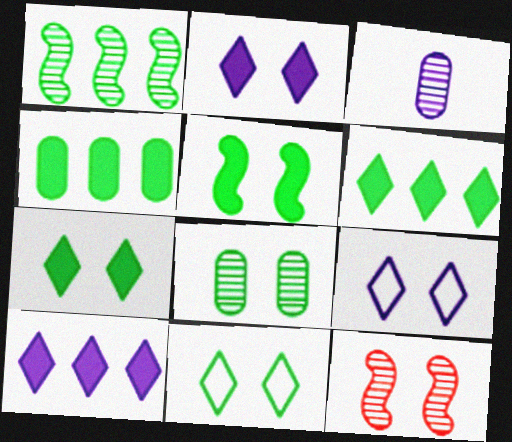[[5, 8, 11]]